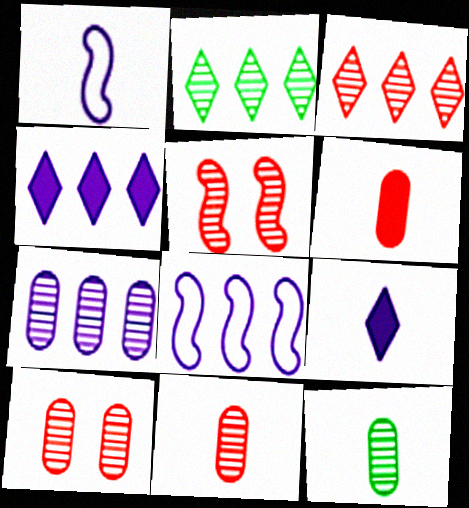[[3, 5, 11], 
[4, 7, 8], 
[7, 10, 12]]